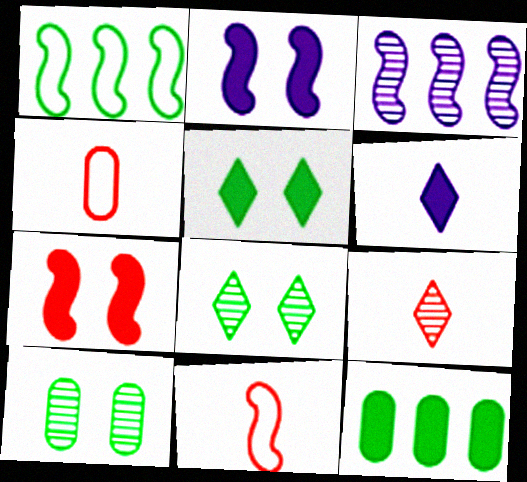[[3, 4, 5], 
[3, 9, 10], 
[6, 7, 12]]